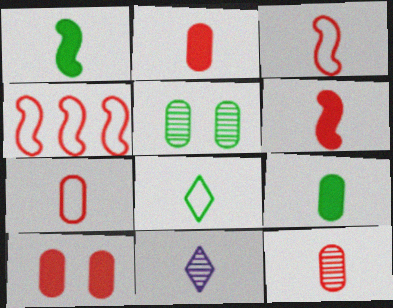[[1, 7, 11], 
[2, 7, 12], 
[3, 9, 11]]